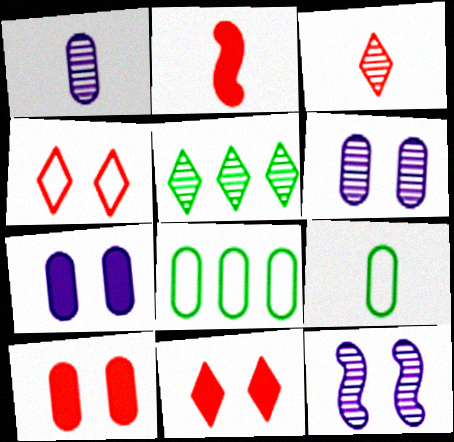[[1, 8, 10]]